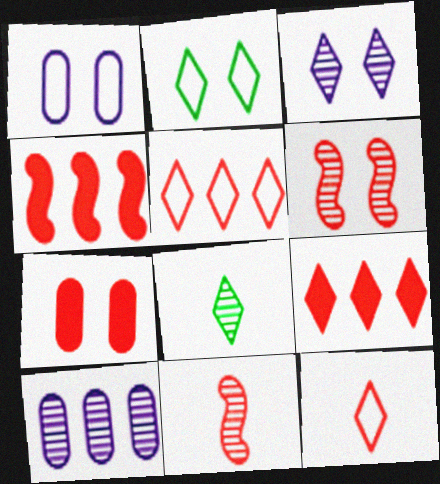[[1, 4, 8], 
[5, 7, 11], 
[6, 8, 10]]